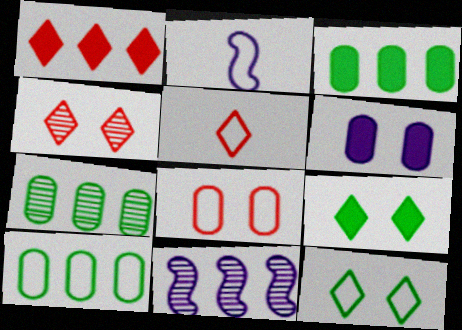[[1, 4, 5], 
[1, 10, 11], 
[2, 3, 4], 
[3, 7, 10]]